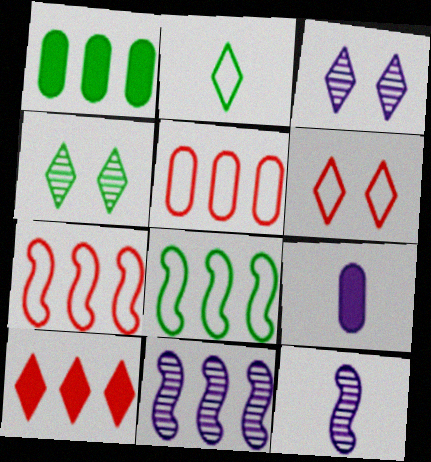[[1, 6, 12], 
[2, 3, 10], 
[4, 7, 9]]